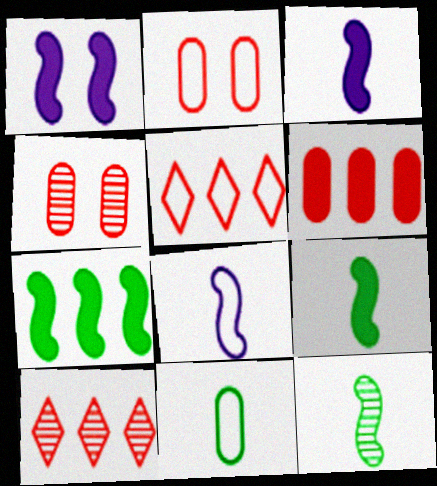[[1, 10, 11]]